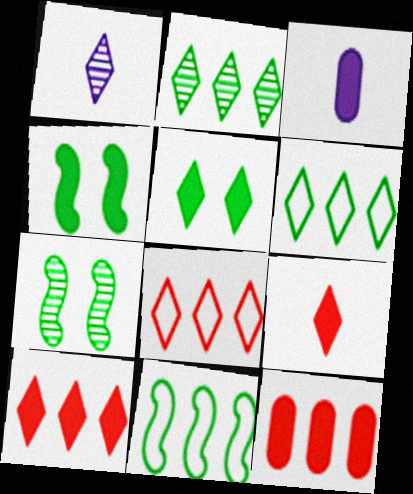[[1, 5, 8], 
[3, 4, 10], 
[3, 7, 8]]